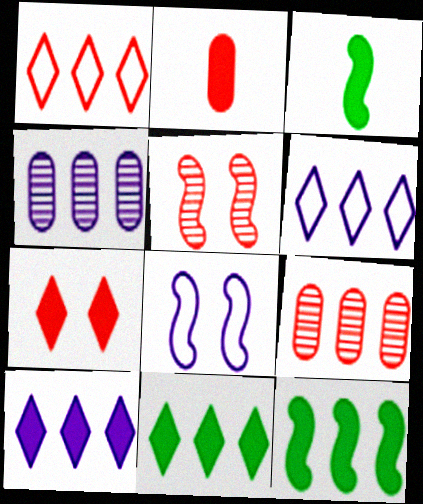[[1, 2, 5], 
[1, 4, 12], 
[6, 9, 12]]